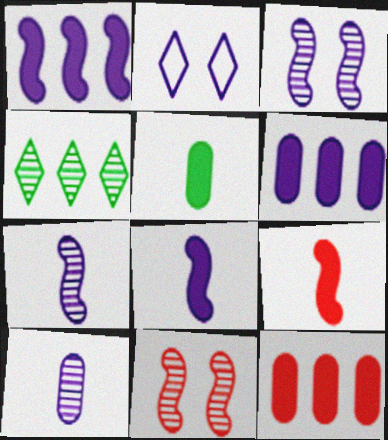[[1, 2, 10], 
[2, 6, 7], 
[4, 10, 11]]